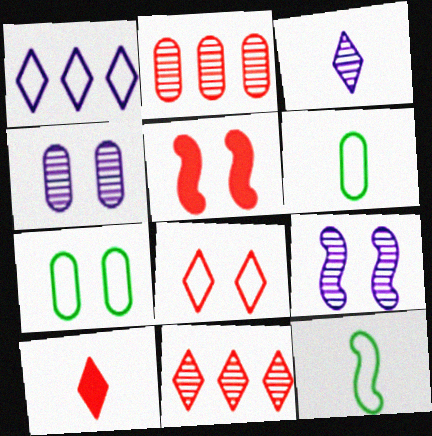[[8, 10, 11]]